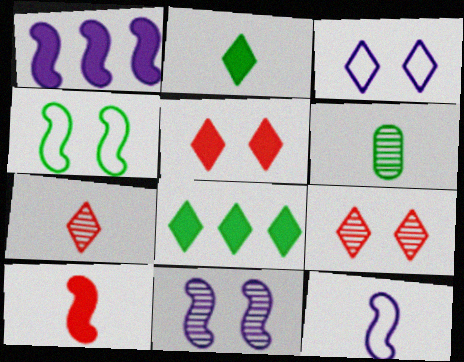[[1, 11, 12], 
[3, 7, 8], 
[4, 6, 8]]